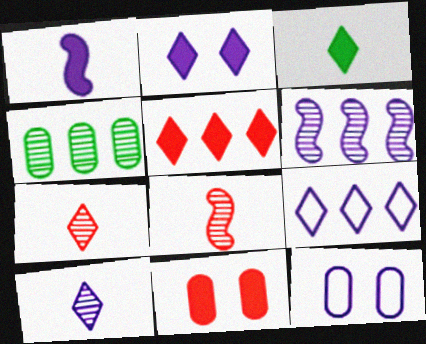[[2, 3, 5], 
[2, 9, 10]]